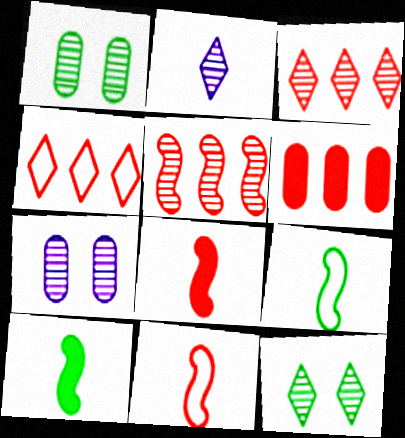[[1, 2, 5], 
[2, 3, 12], 
[4, 5, 6], 
[4, 7, 10]]